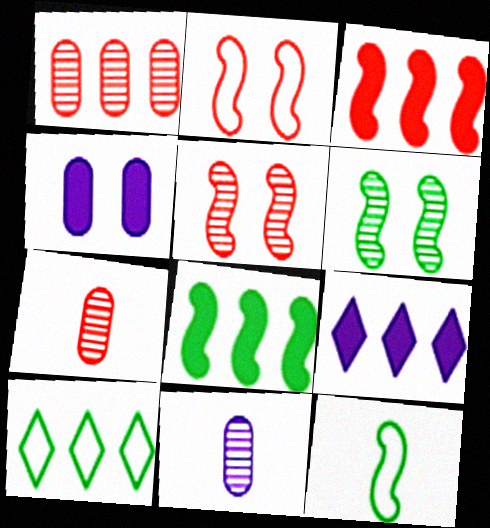[[6, 8, 12]]